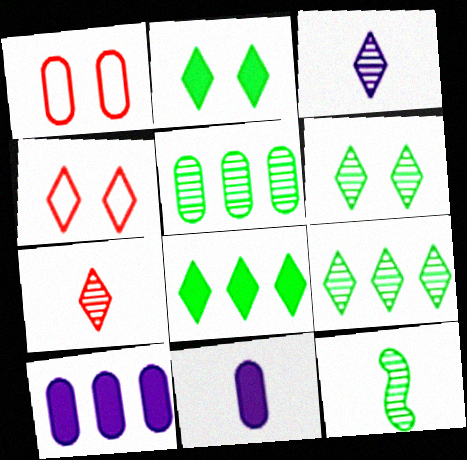[[1, 5, 11], 
[3, 4, 8], 
[4, 10, 12], 
[5, 6, 12]]